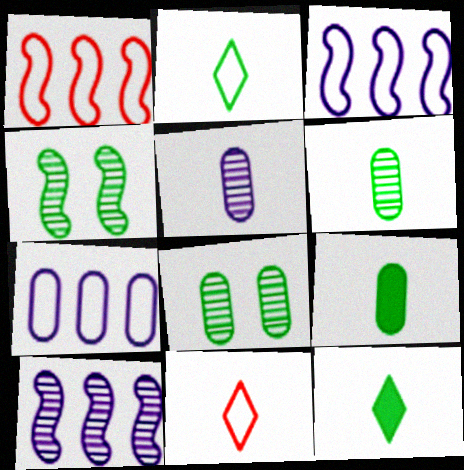[]